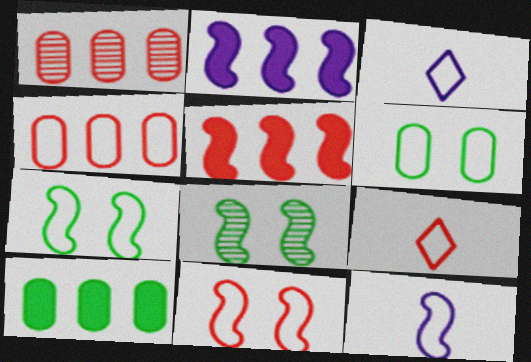[[3, 4, 7], 
[4, 9, 11], 
[5, 8, 12]]